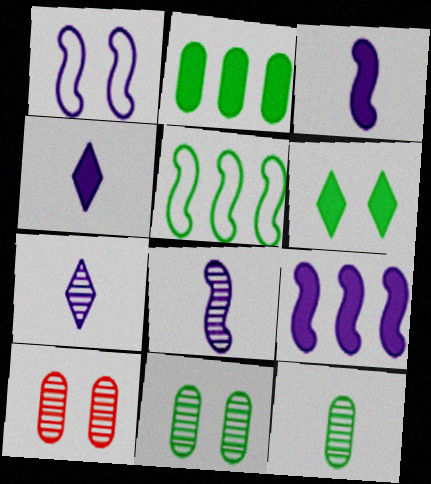[[1, 6, 10], 
[1, 8, 9], 
[4, 5, 10], 
[5, 6, 12]]